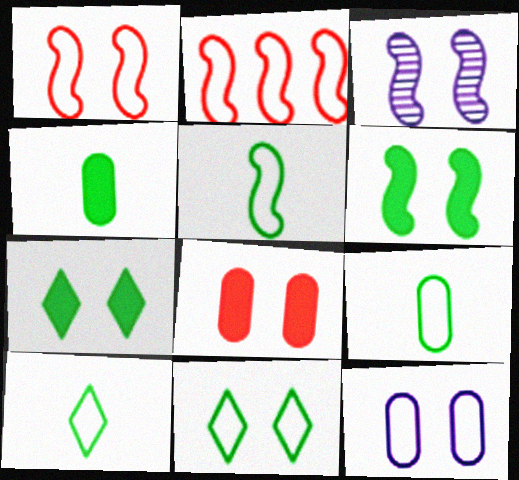[[1, 3, 6], 
[1, 11, 12], 
[2, 10, 12], 
[3, 8, 11], 
[5, 9, 10]]